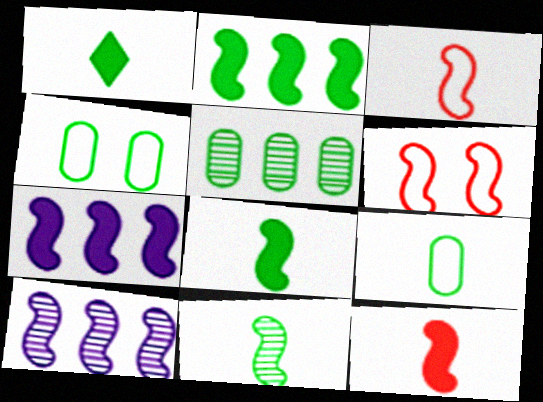[[1, 9, 11], 
[6, 7, 11], 
[6, 8, 10]]